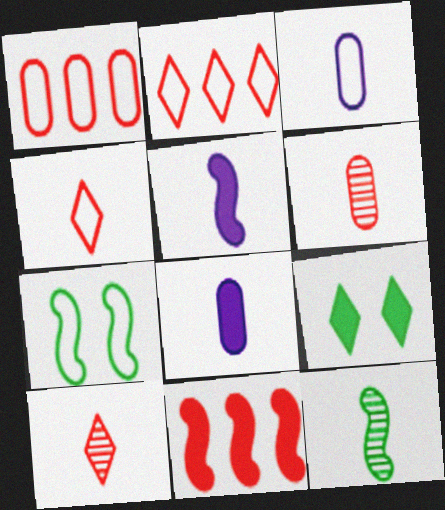[[2, 3, 7], 
[4, 8, 12], 
[8, 9, 11]]